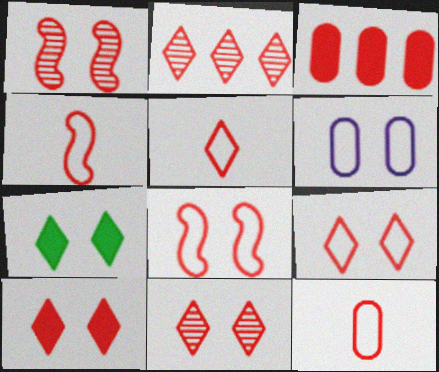[[1, 3, 5], 
[1, 6, 7], 
[2, 5, 10], 
[3, 4, 11], 
[4, 5, 12], 
[9, 10, 11]]